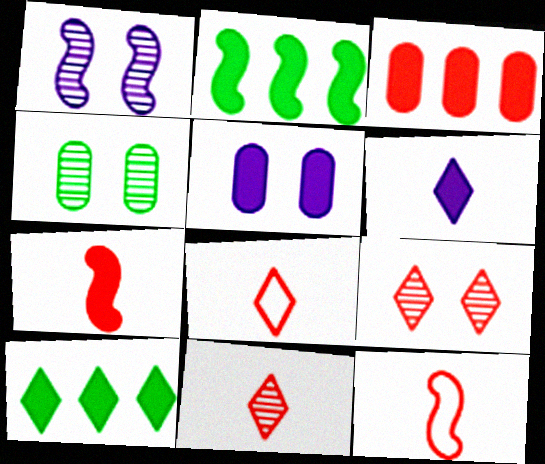[[1, 2, 12], 
[1, 4, 9], 
[3, 9, 12], 
[5, 7, 10]]